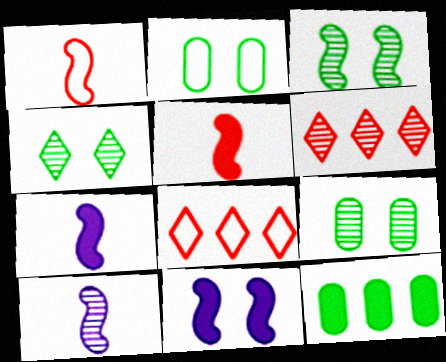[[2, 6, 7], 
[3, 4, 9], 
[6, 9, 10], 
[7, 8, 9]]